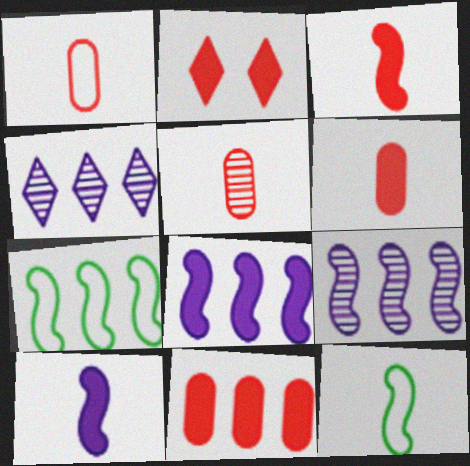[[1, 5, 6], 
[2, 3, 11], 
[4, 7, 11]]